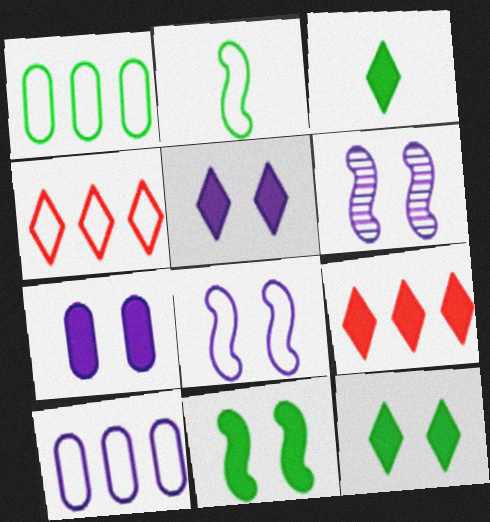[[3, 5, 9]]